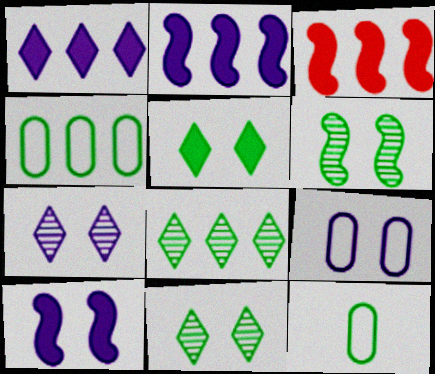[[3, 7, 12], 
[7, 9, 10]]